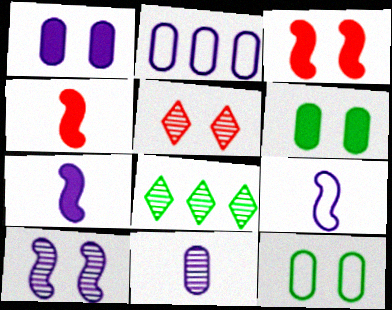[[1, 2, 11]]